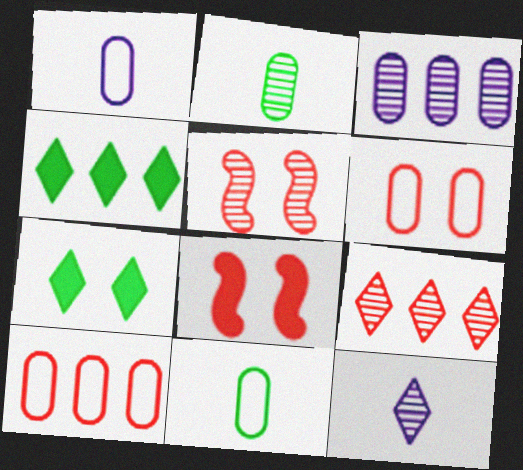[[1, 4, 5]]